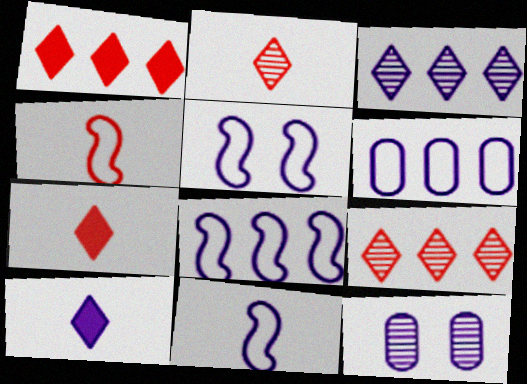[[5, 8, 11], 
[8, 10, 12]]